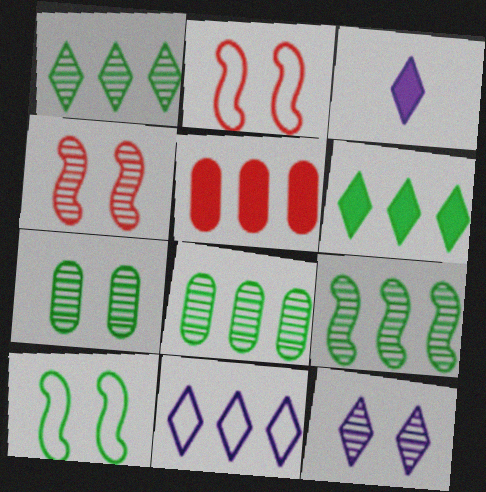[[1, 8, 9], 
[2, 3, 8], 
[3, 11, 12], 
[4, 7, 12], 
[5, 9, 11]]